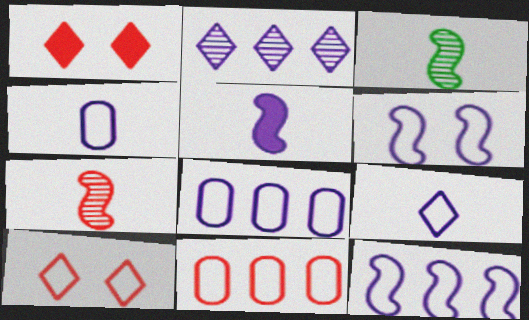[[1, 3, 8], 
[1, 7, 11], 
[6, 8, 9]]